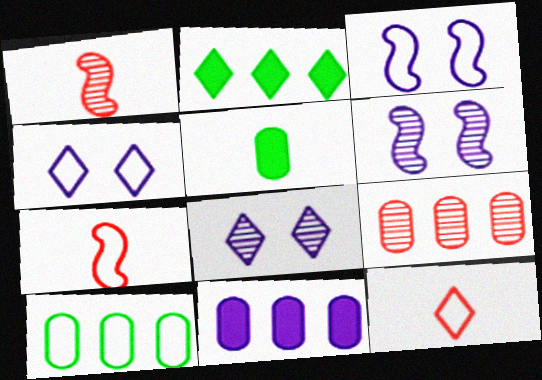[[2, 8, 12], 
[3, 10, 12], 
[4, 7, 10], 
[9, 10, 11]]